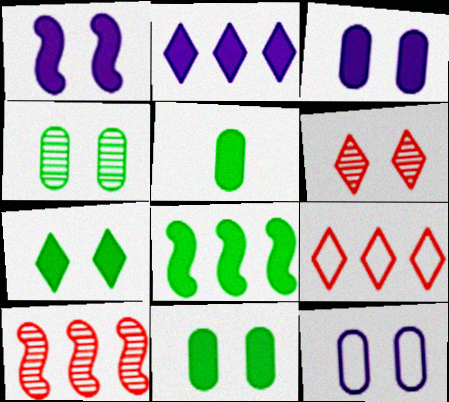[[5, 7, 8]]